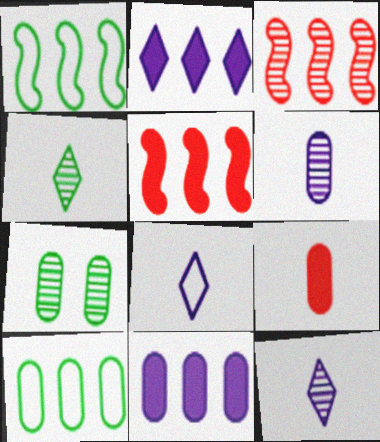[[2, 3, 10], 
[3, 7, 12], 
[5, 7, 8]]